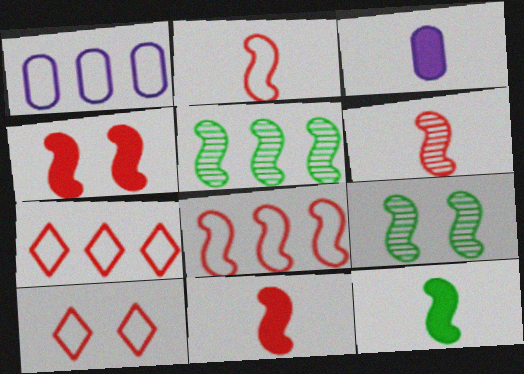[[2, 6, 11], 
[3, 5, 10], 
[3, 7, 9], 
[4, 6, 8]]